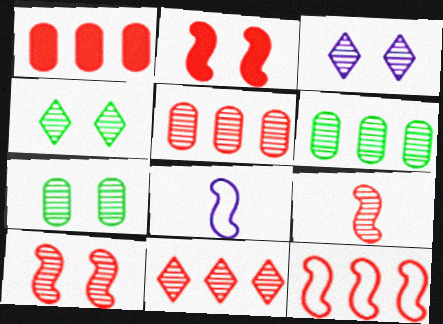[[1, 4, 8], 
[1, 11, 12], 
[2, 9, 12], 
[3, 6, 9], 
[3, 7, 10]]